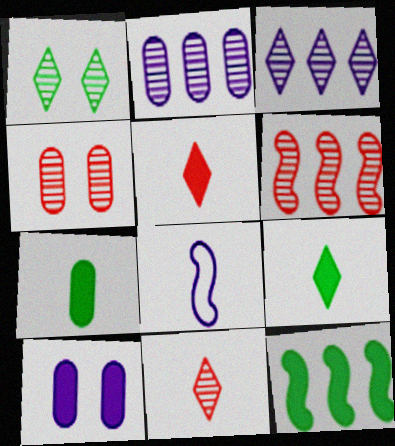[[1, 3, 11], 
[3, 8, 10], 
[4, 6, 11], 
[5, 10, 12], 
[7, 8, 11]]